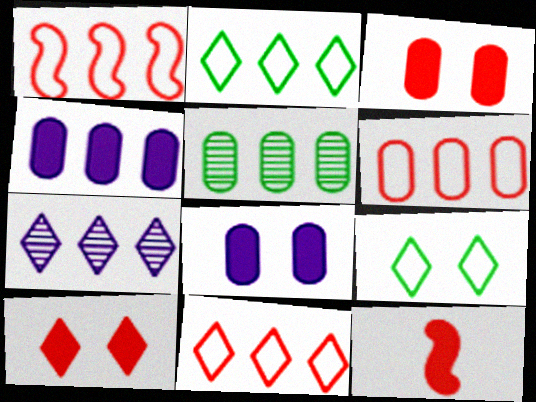[[1, 6, 11], 
[4, 5, 6]]